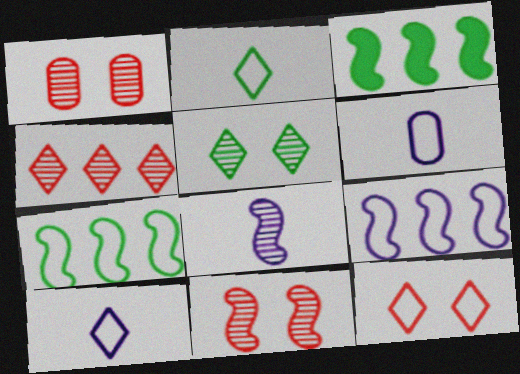[[1, 3, 10], 
[6, 7, 12]]